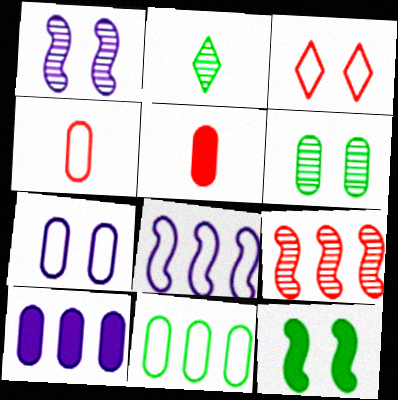[[2, 11, 12], 
[3, 5, 9], 
[4, 6, 10], 
[4, 7, 11]]